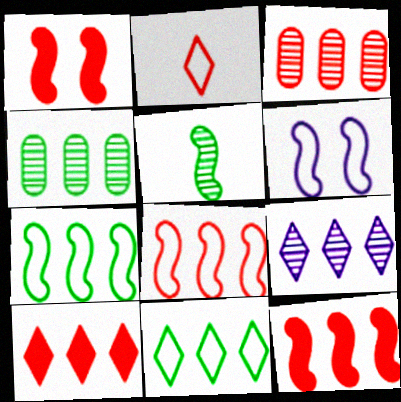[[1, 2, 3], 
[3, 8, 10], 
[5, 6, 12], 
[9, 10, 11]]